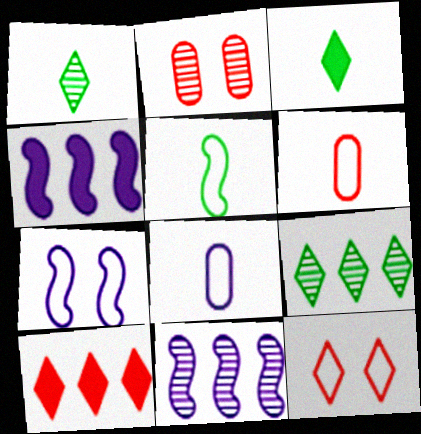[[1, 2, 11]]